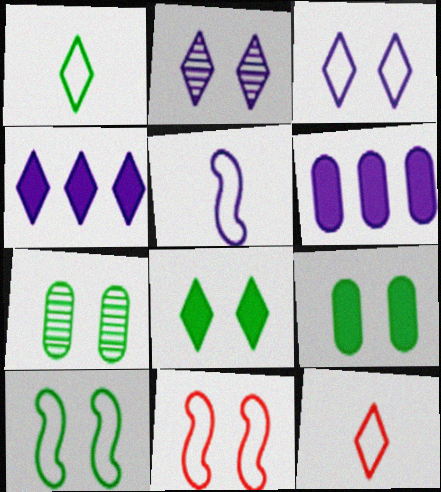[[2, 5, 6], 
[2, 9, 11], 
[7, 8, 10]]